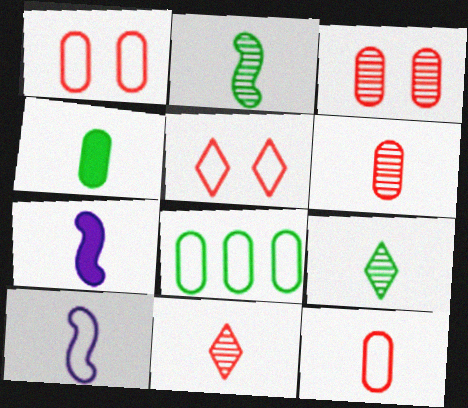[[4, 10, 11], 
[5, 8, 10], 
[7, 9, 12]]